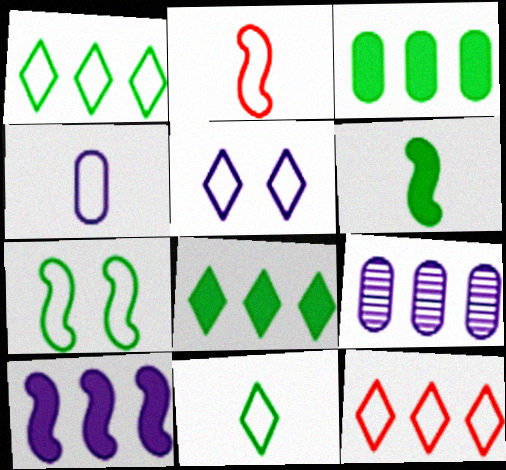[[2, 4, 11], 
[4, 7, 12], 
[5, 11, 12]]